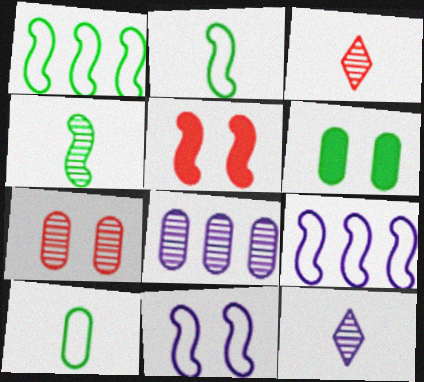[[3, 6, 9], 
[4, 5, 9]]